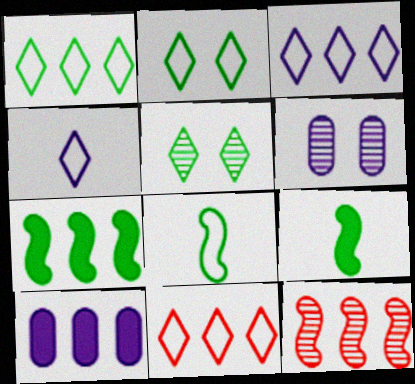[[1, 3, 11], 
[1, 10, 12], 
[2, 4, 11], 
[6, 9, 11]]